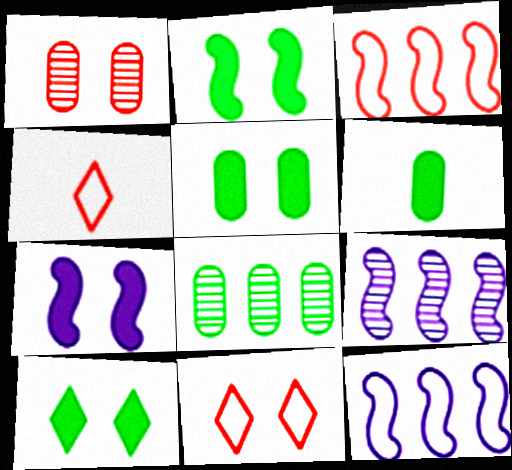[[2, 5, 10], 
[4, 5, 9], 
[4, 7, 8], 
[6, 9, 11]]